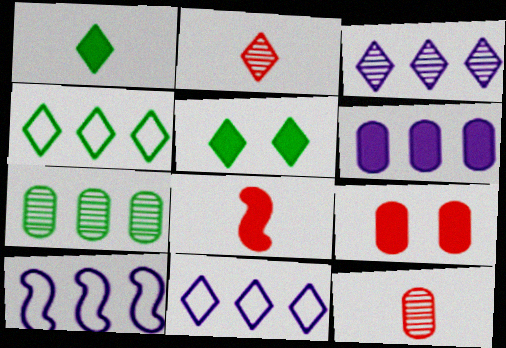[[2, 5, 11], 
[3, 6, 10], 
[5, 6, 8], 
[5, 10, 12]]